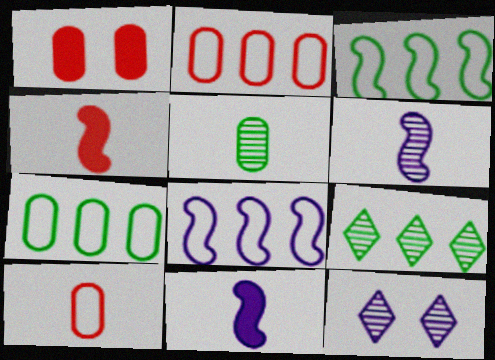[[4, 7, 12]]